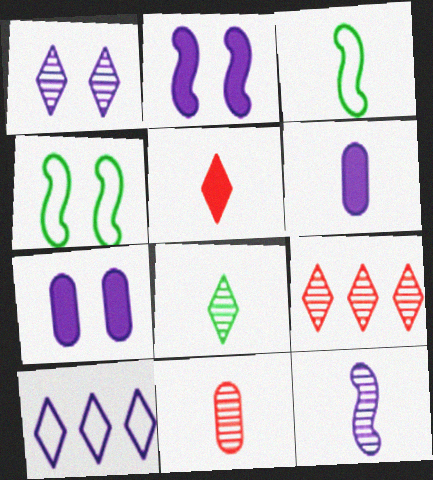[[1, 8, 9], 
[3, 7, 9], 
[4, 6, 9], 
[7, 10, 12], 
[8, 11, 12]]